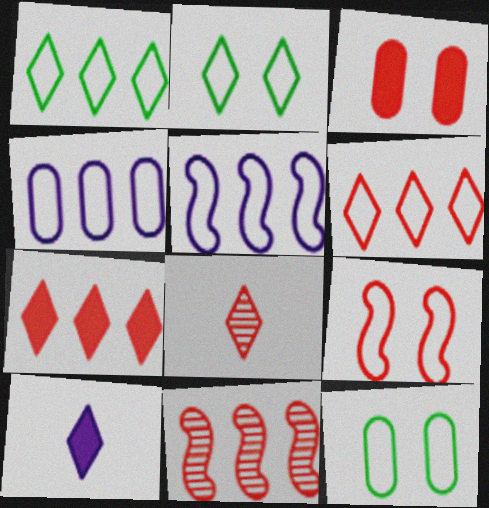[[10, 11, 12]]